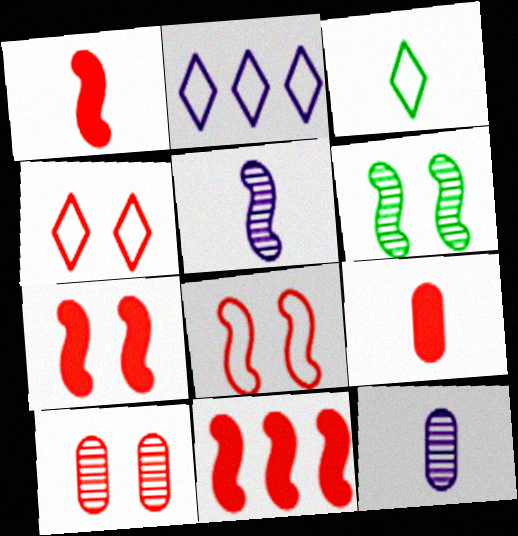[[1, 3, 12], 
[1, 7, 11], 
[2, 3, 4], 
[2, 6, 9], 
[3, 5, 9], 
[4, 7, 10]]